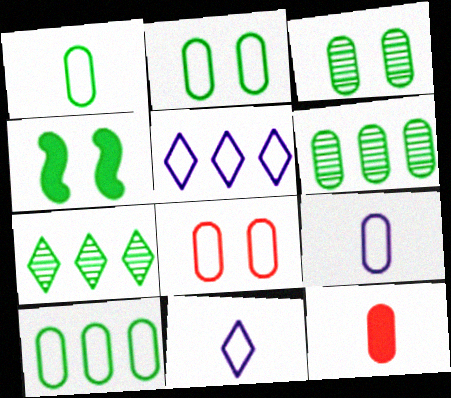[[1, 2, 10], 
[1, 4, 7], 
[8, 9, 10]]